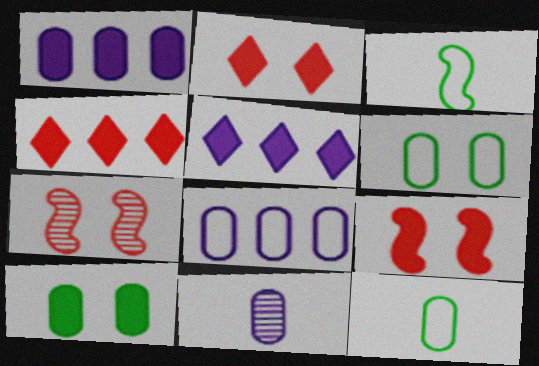[[5, 7, 12]]